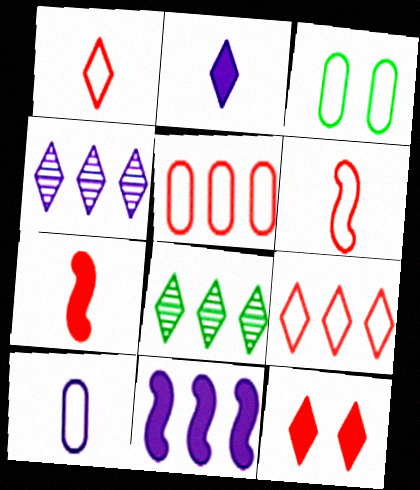[[3, 4, 7], 
[3, 5, 10], 
[5, 8, 11]]